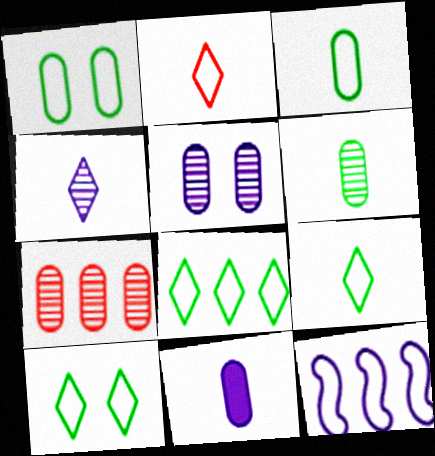[[1, 2, 12], 
[1, 7, 11], 
[5, 6, 7], 
[8, 9, 10]]